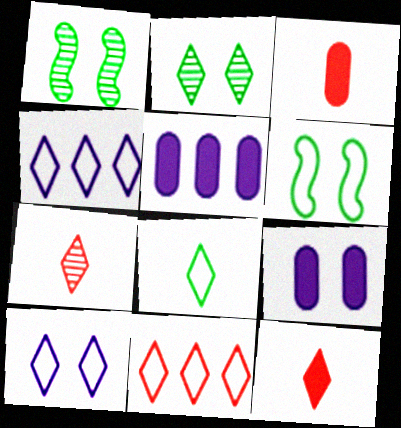[[1, 3, 4], 
[2, 4, 12], 
[5, 6, 7], 
[8, 10, 11]]